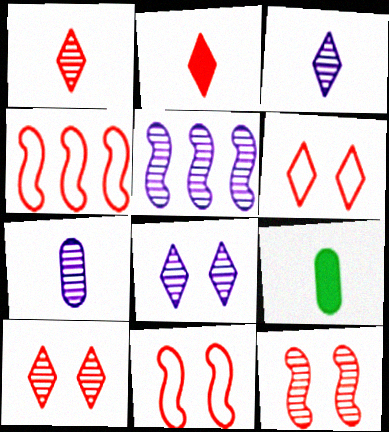[[4, 8, 9], 
[5, 6, 9], 
[5, 7, 8]]